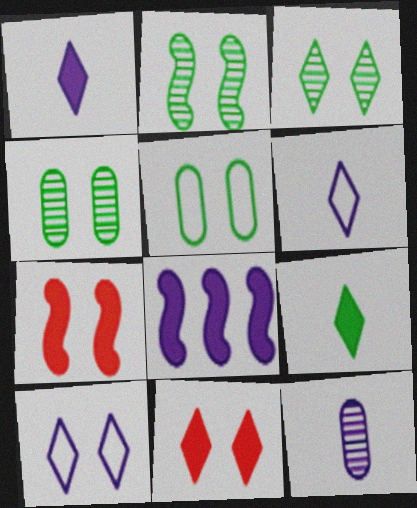[[2, 3, 4], 
[3, 10, 11], 
[4, 7, 10], 
[8, 10, 12]]